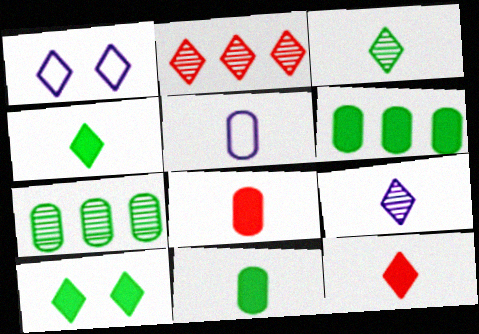[[1, 2, 4]]